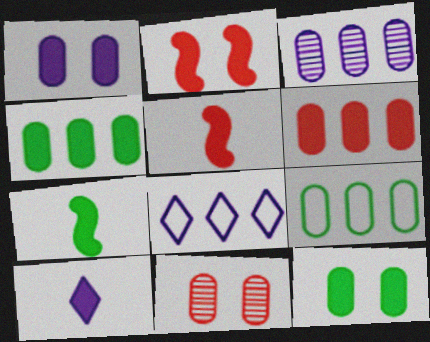[[2, 4, 10], 
[3, 6, 9], 
[7, 8, 11]]